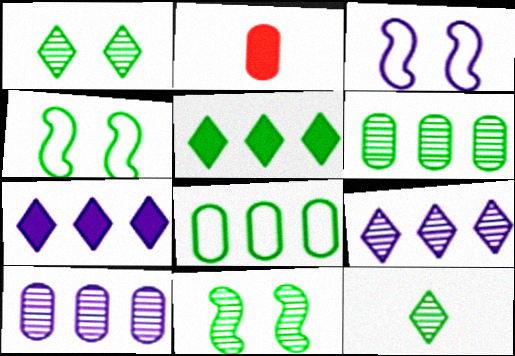[[2, 4, 9], 
[6, 11, 12]]